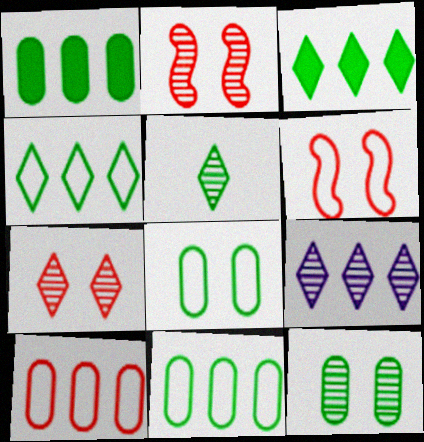[[5, 7, 9]]